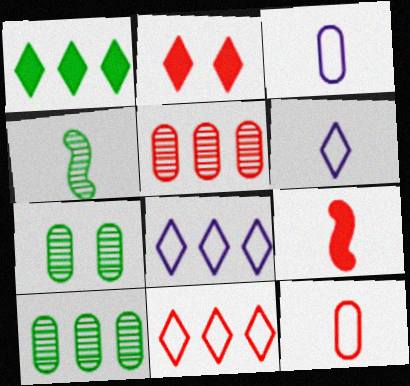[[7, 8, 9]]